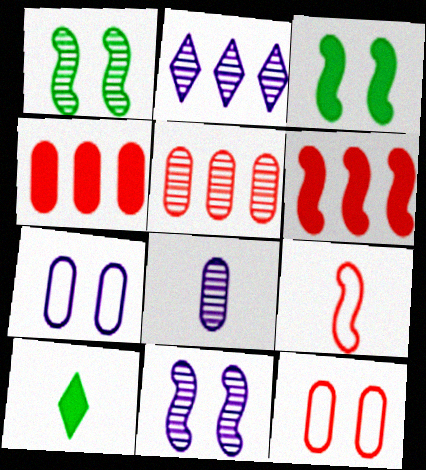[[2, 8, 11], 
[8, 9, 10]]